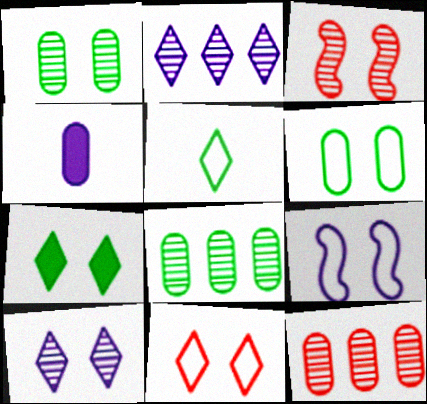[[1, 3, 10], 
[2, 4, 9], 
[4, 6, 12], 
[6, 9, 11], 
[7, 10, 11]]